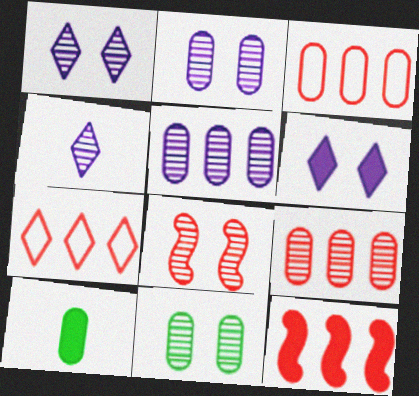[[1, 8, 11], 
[2, 3, 10], 
[6, 10, 12], 
[7, 9, 12]]